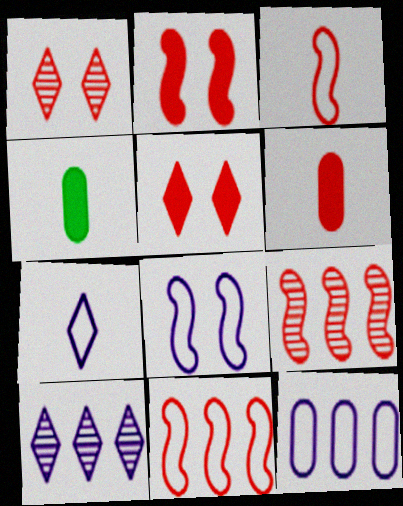[[1, 6, 11], 
[2, 3, 9], 
[7, 8, 12]]